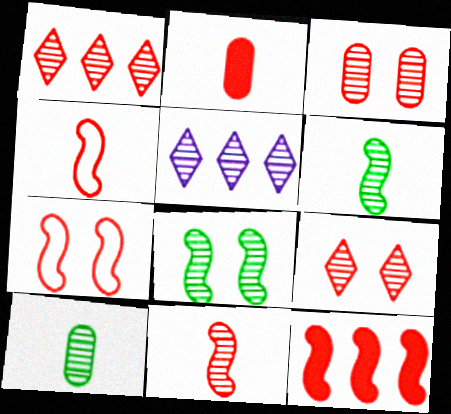[[1, 2, 7], 
[1, 3, 11], 
[3, 5, 6], 
[7, 11, 12]]